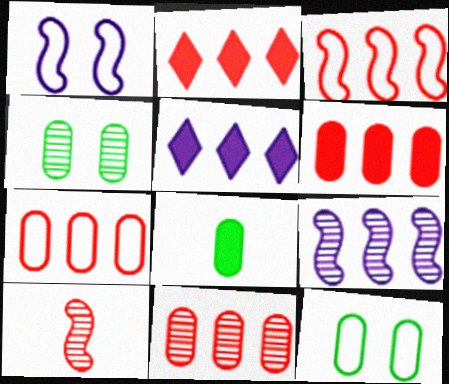[[2, 3, 11], 
[5, 10, 12], 
[6, 7, 11]]